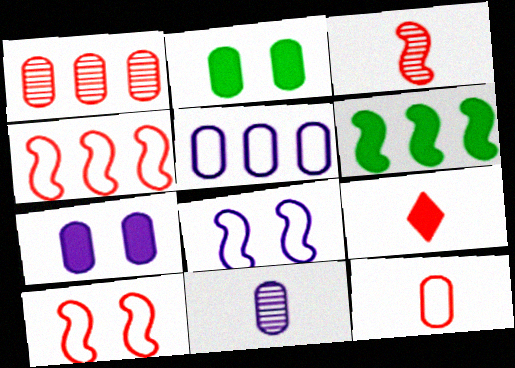[[1, 9, 10], 
[3, 6, 8], 
[3, 9, 12], 
[5, 7, 11], 
[6, 7, 9]]